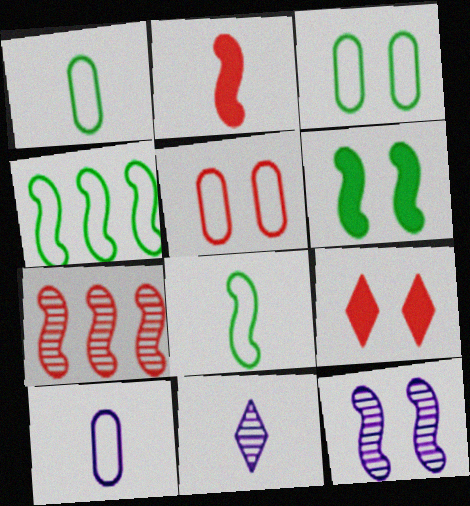[[1, 2, 11], 
[2, 4, 12], 
[3, 9, 12]]